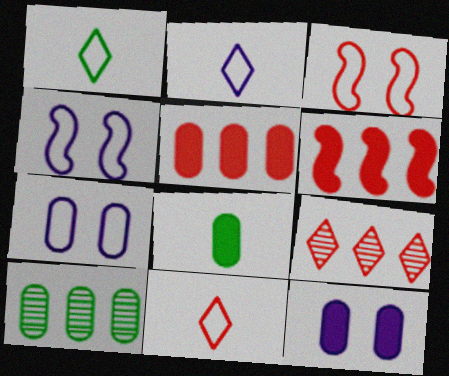[[1, 2, 11], 
[4, 8, 9], 
[5, 8, 12]]